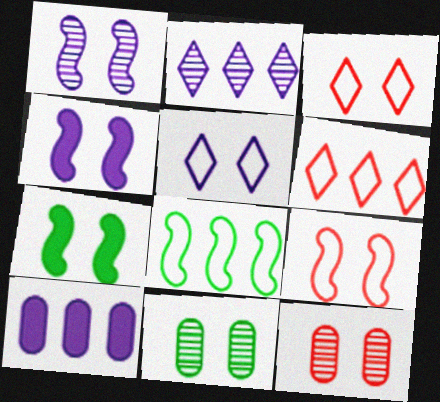[[1, 7, 9], 
[3, 4, 11], 
[5, 7, 12]]